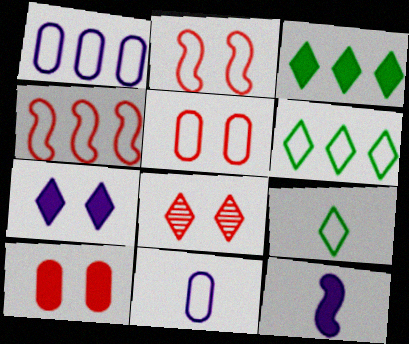[[1, 2, 9], 
[1, 4, 6], 
[2, 6, 11], 
[2, 8, 10], 
[3, 10, 12]]